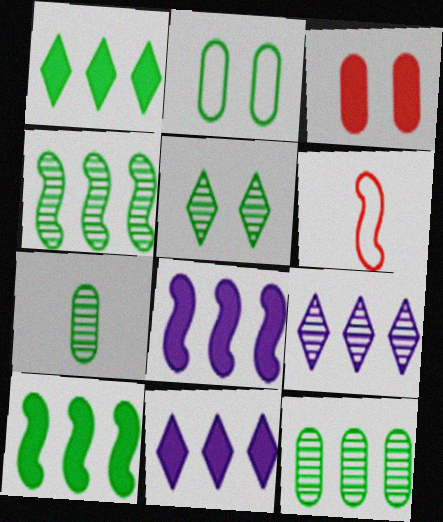[[4, 5, 7]]